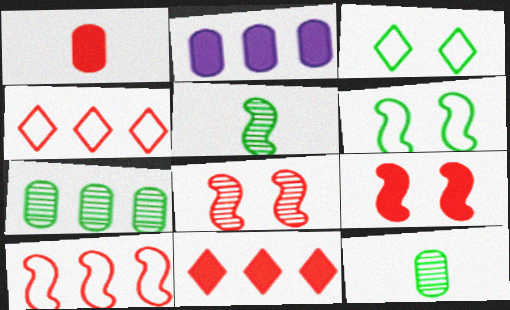[[1, 4, 8], 
[1, 9, 11]]